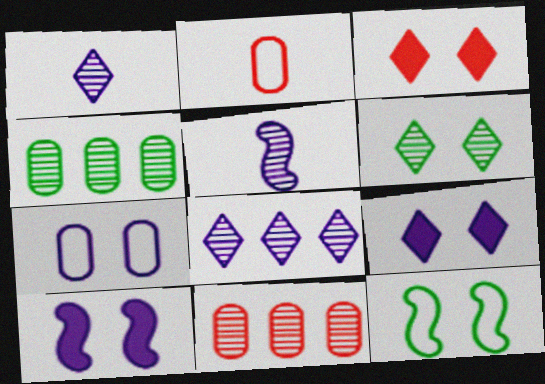[[5, 6, 11]]